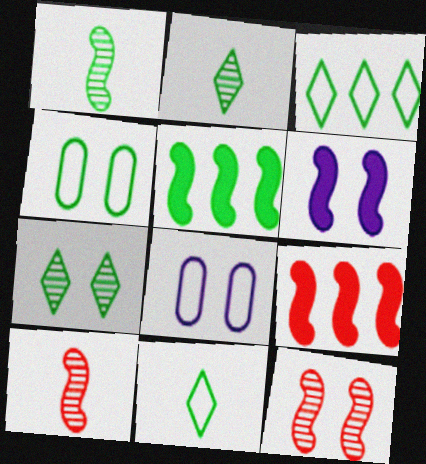[[2, 4, 5], 
[2, 8, 9]]